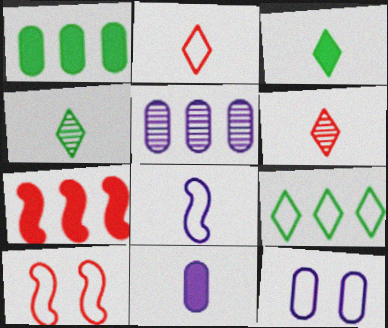[[3, 5, 10], 
[4, 7, 12], 
[5, 7, 9], 
[5, 11, 12]]